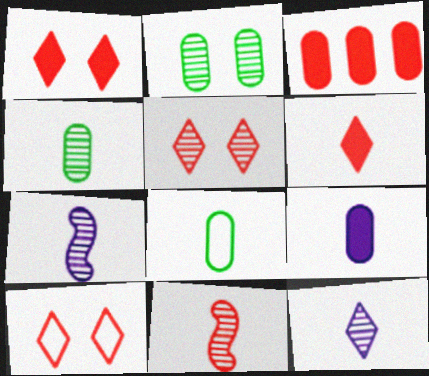[[1, 5, 10], 
[3, 10, 11], 
[4, 11, 12], 
[6, 7, 8]]